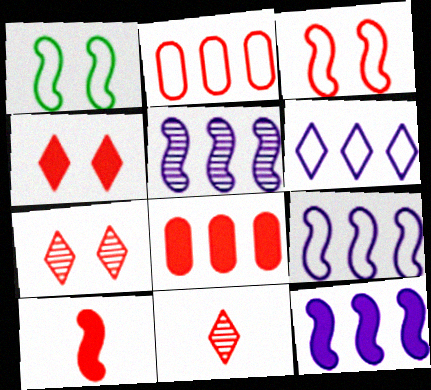[[1, 5, 10], 
[2, 7, 10], 
[3, 8, 11], 
[4, 8, 10], 
[5, 9, 12]]